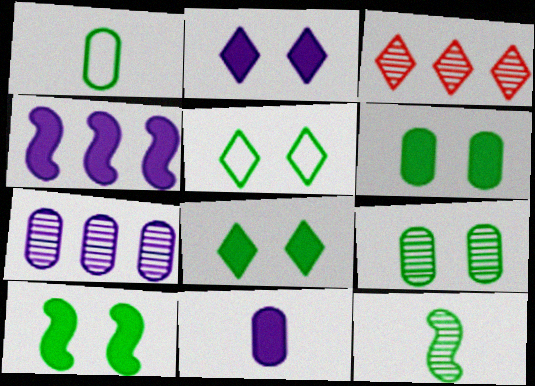[[2, 4, 11], 
[5, 9, 10], 
[6, 8, 10]]